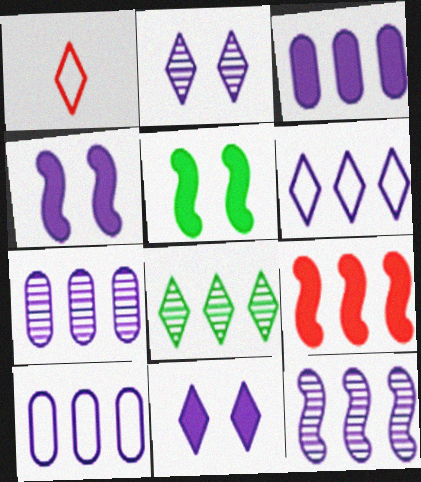[[1, 5, 7], 
[1, 8, 11], 
[3, 6, 12], 
[3, 7, 10], 
[8, 9, 10]]